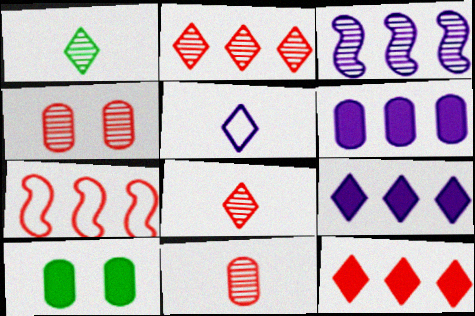[[1, 3, 4]]